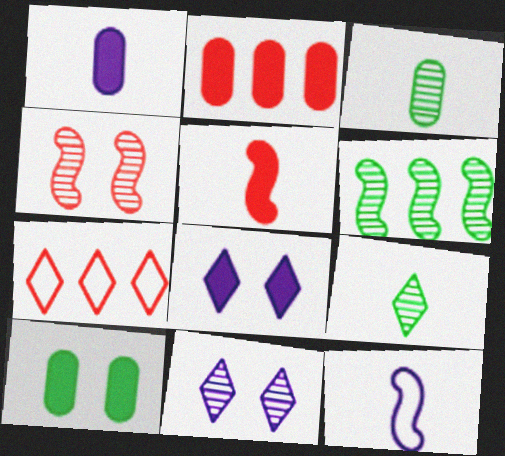[[1, 2, 10], 
[7, 8, 9]]